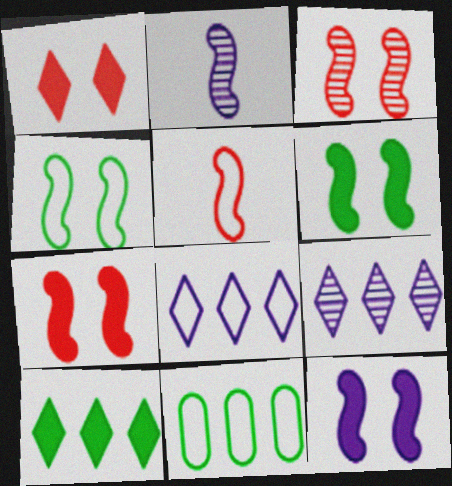[[1, 2, 11], 
[3, 4, 12], 
[6, 7, 12]]